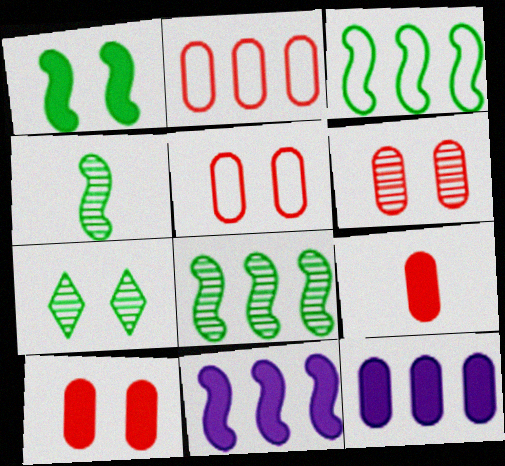[[1, 3, 4], 
[2, 6, 9], 
[5, 6, 10]]